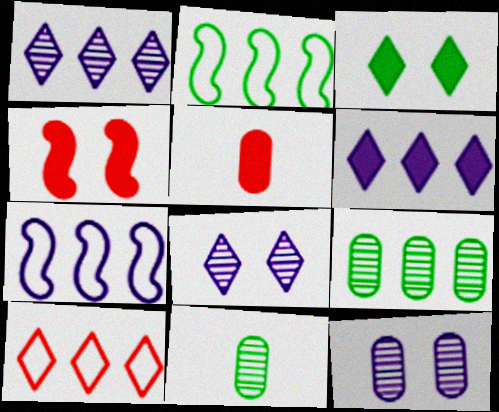[[2, 3, 11], 
[2, 5, 8]]